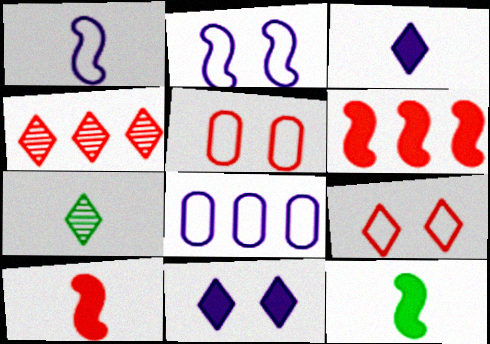[[4, 5, 10]]